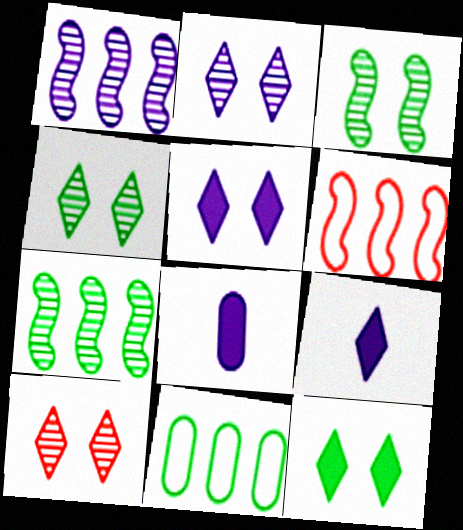[[2, 4, 10], 
[4, 6, 8]]